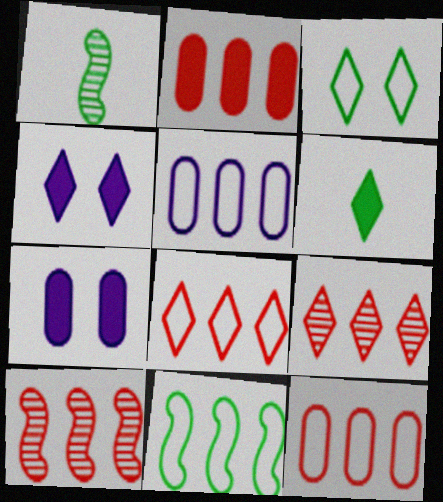[[1, 4, 12], 
[1, 7, 8], 
[2, 8, 10], 
[5, 8, 11]]